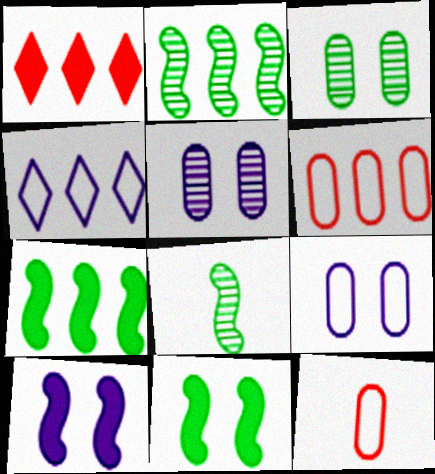[[1, 8, 9]]